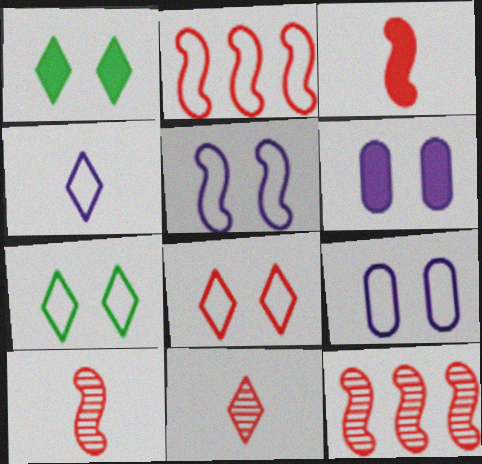[]